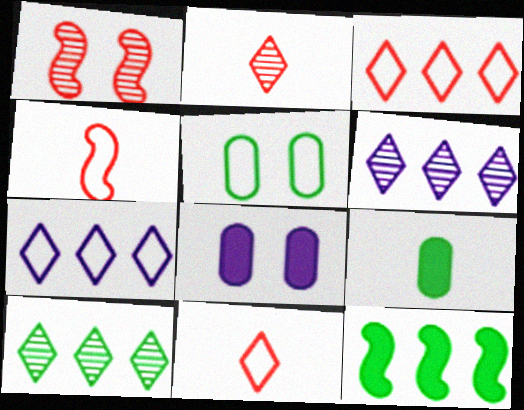[[1, 7, 9], 
[4, 5, 7], 
[4, 8, 10]]